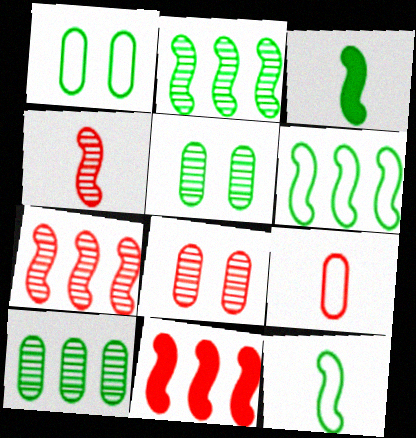[]